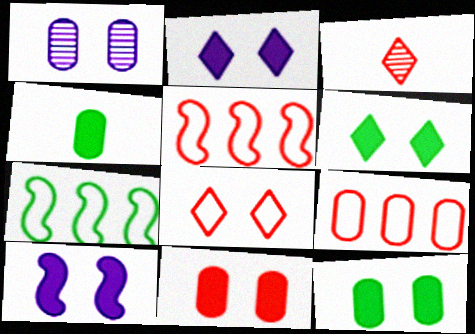[[1, 4, 9], 
[3, 5, 11], 
[6, 10, 11]]